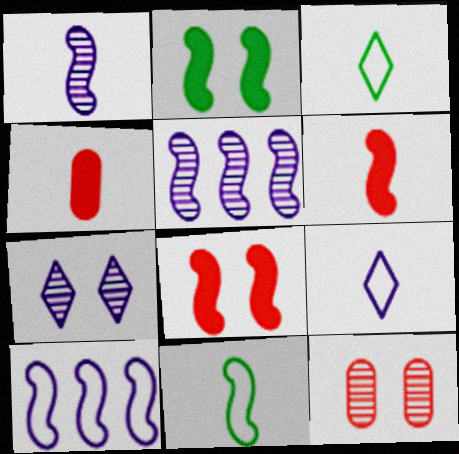[[1, 3, 4], 
[1, 6, 11], 
[5, 8, 11]]